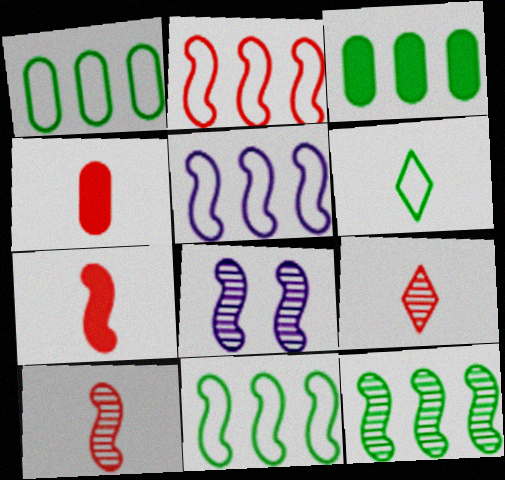[[2, 5, 11], 
[7, 8, 11], 
[8, 10, 12]]